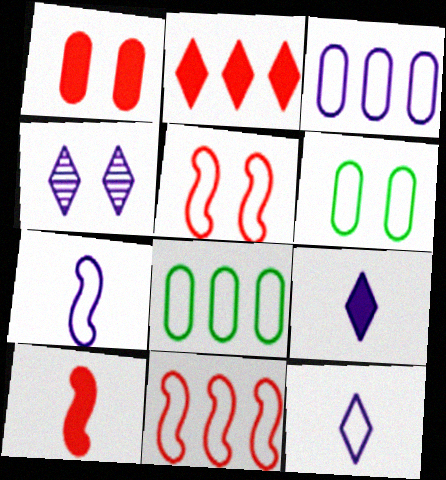[[1, 2, 10], 
[4, 8, 10], 
[5, 8, 12], 
[6, 11, 12]]